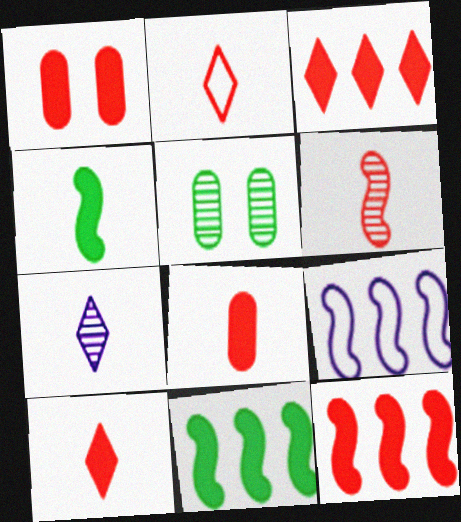[[1, 10, 12], 
[2, 6, 8], 
[5, 9, 10]]